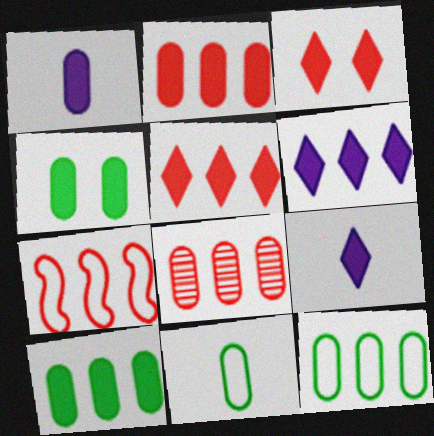[[1, 2, 4], 
[5, 7, 8]]